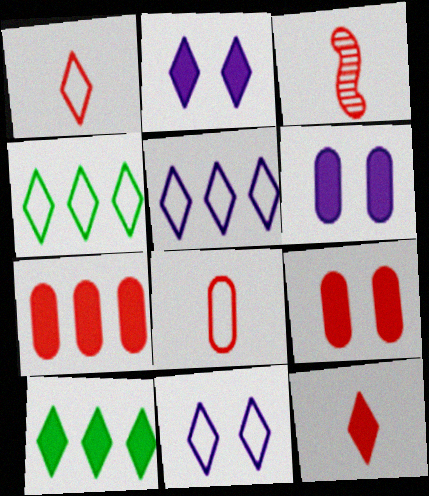[[1, 4, 11], 
[2, 10, 12], 
[3, 4, 6], 
[3, 8, 12]]